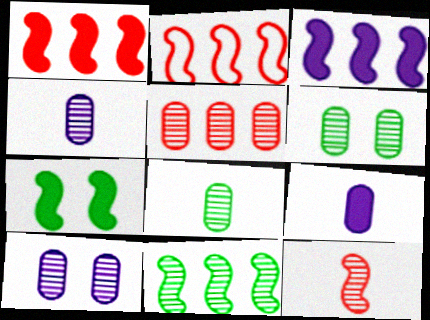[[2, 3, 11], 
[4, 5, 6], 
[5, 8, 10]]